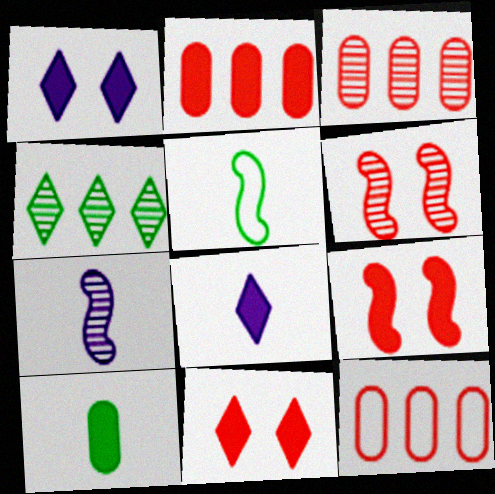[[1, 3, 5], 
[2, 3, 12]]